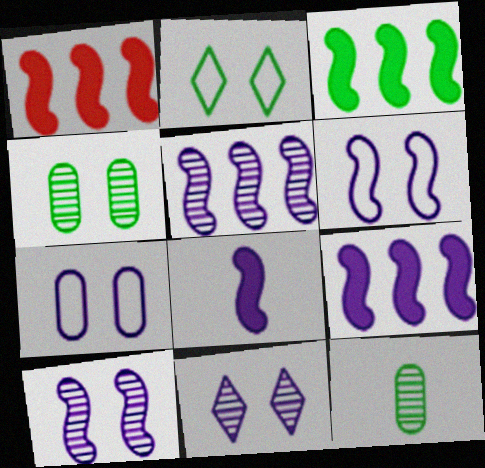[[1, 3, 9], 
[2, 3, 12], 
[5, 6, 8]]